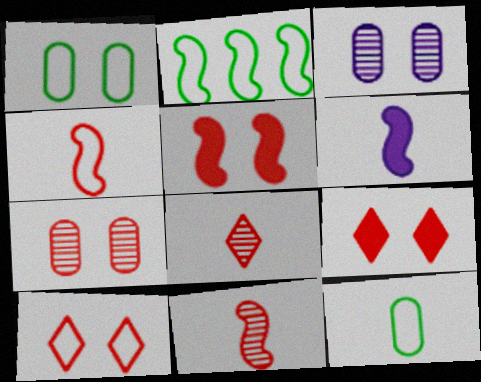[[5, 7, 10], 
[6, 8, 12]]